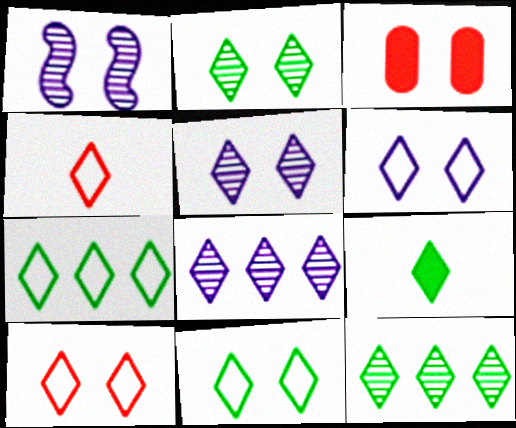[[1, 3, 11], 
[2, 7, 9], 
[4, 6, 7], 
[6, 10, 11], 
[8, 9, 10], 
[9, 11, 12]]